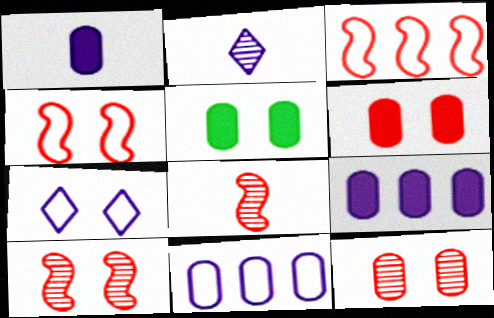[[2, 3, 5], 
[5, 7, 10]]